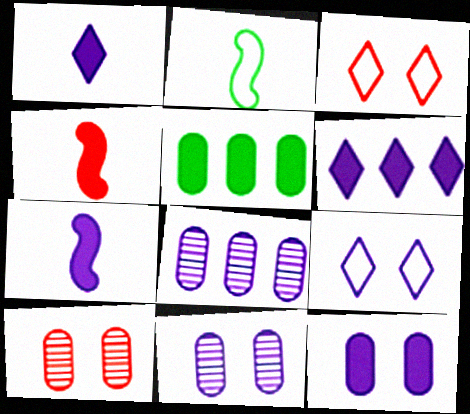[[2, 6, 10], 
[6, 7, 12], 
[7, 8, 9]]